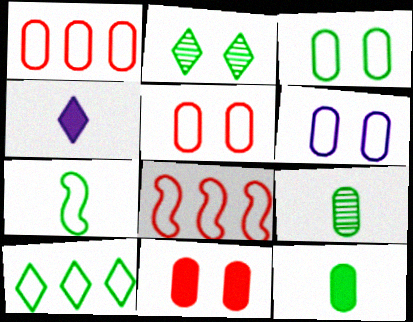[[3, 5, 6], 
[3, 7, 10]]